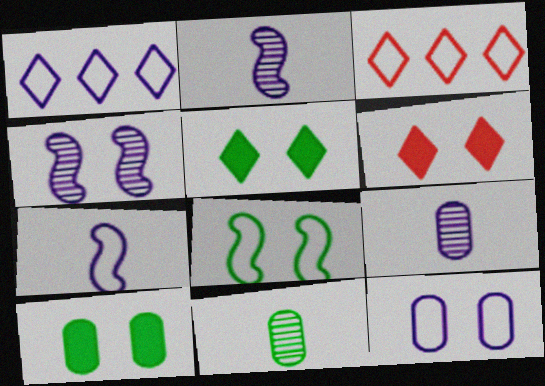[[1, 7, 12], 
[2, 3, 10]]